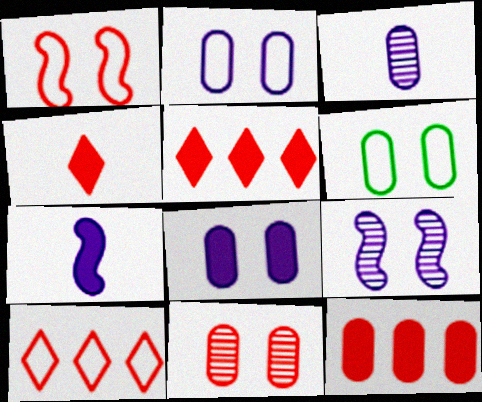[[3, 6, 12], 
[6, 8, 11]]